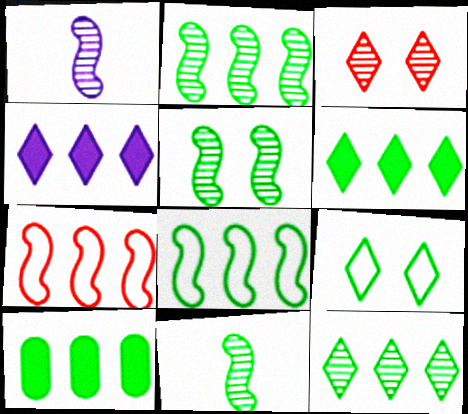[[2, 5, 11], 
[8, 10, 12], 
[9, 10, 11]]